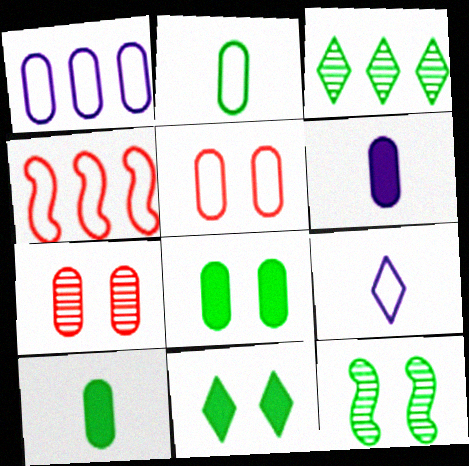[[1, 2, 5], 
[1, 7, 10]]